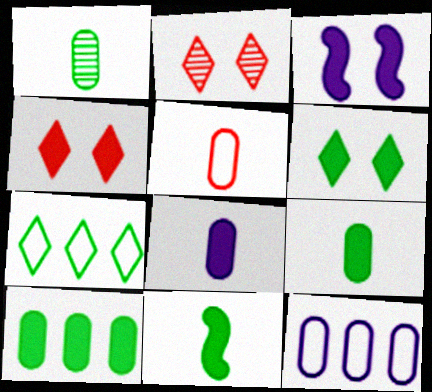[[1, 5, 8], 
[2, 11, 12], 
[6, 10, 11]]